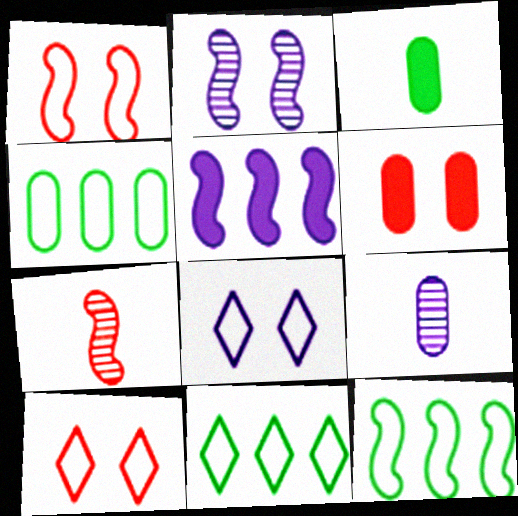[[4, 6, 9], 
[4, 11, 12], 
[5, 8, 9]]